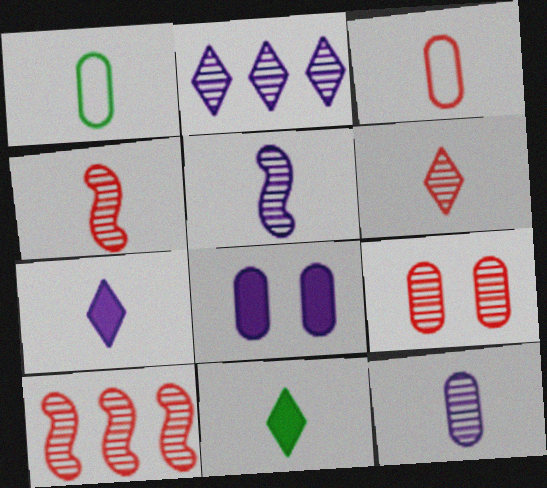[[1, 4, 7], 
[3, 5, 11], 
[6, 9, 10]]